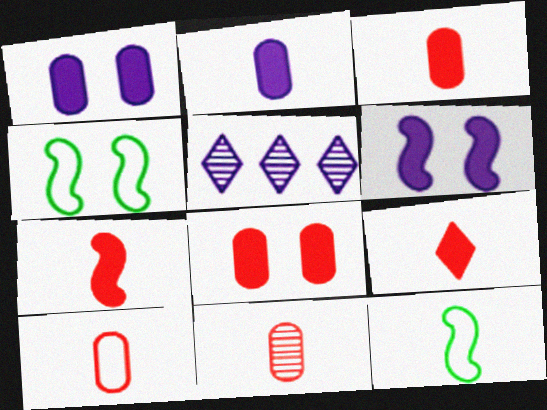[[3, 4, 5], 
[3, 7, 9], 
[3, 10, 11], 
[5, 8, 12]]